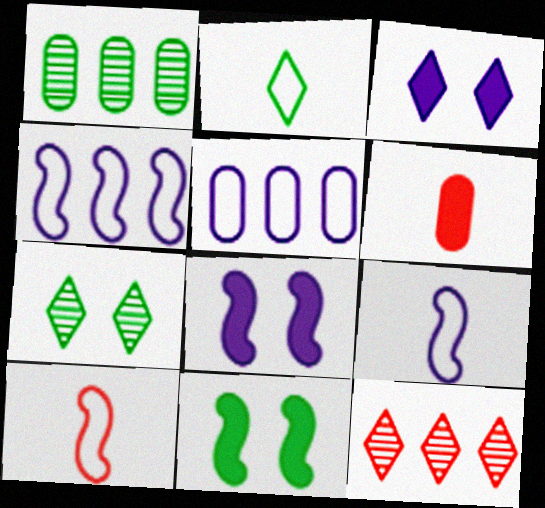[[1, 2, 11], 
[1, 3, 10], 
[2, 3, 12], 
[4, 6, 7]]